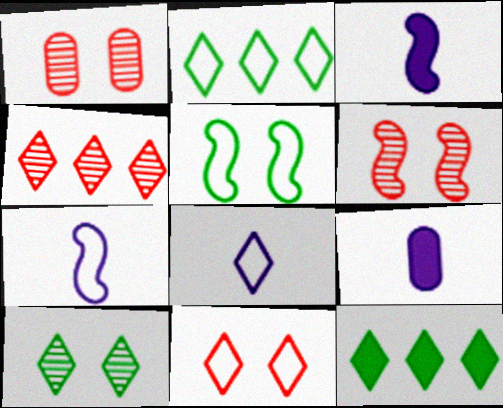[[1, 2, 3], 
[1, 7, 12], 
[2, 6, 9], 
[2, 8, 11], 
[4, 5, 9]]